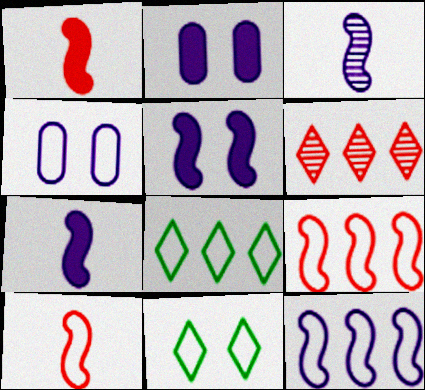[[3, 5, 12], 
[4, 8, 10]]